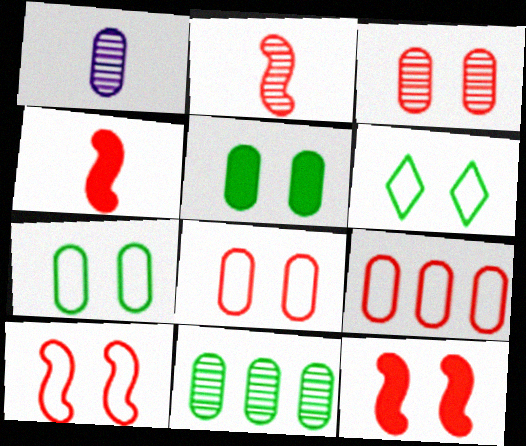[[1, 3, 11], 
[1, 5, 9]]